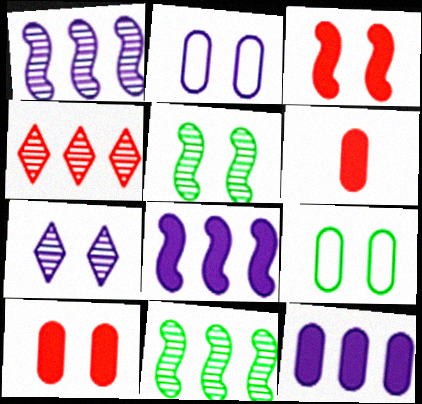[[3, 7, 9]]